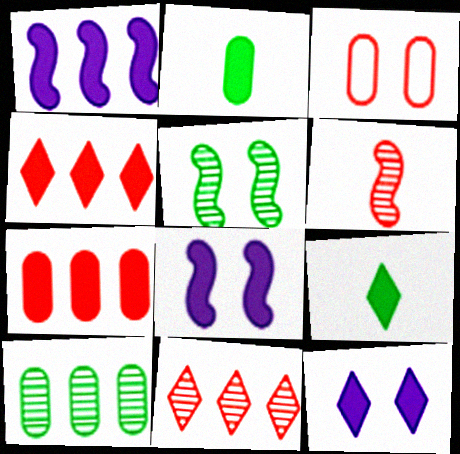[[2, 4, 8], 
[3, 4, 6], 
[3, 5, 12], 
[4, 9, 12], 
[7, 8, 9]]